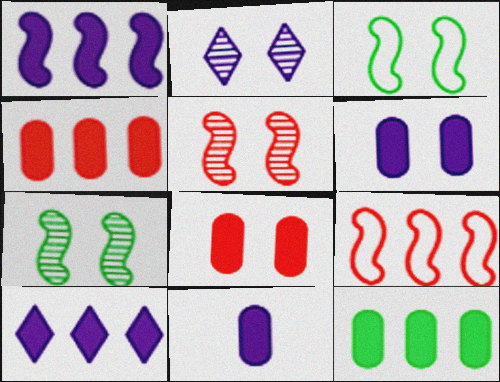[[2, 3, 8], 
[8, 11, 12]]